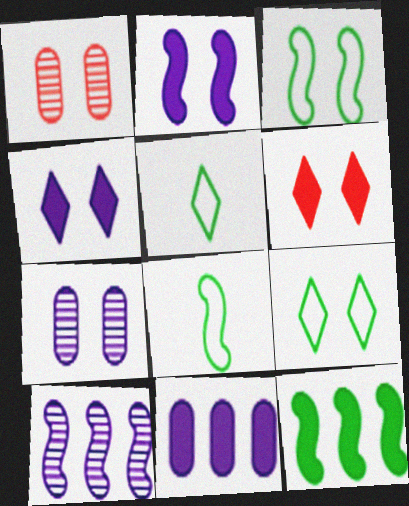[[1, 2, 9], 
[1, 3, 4], 
[3, 6, 7]]